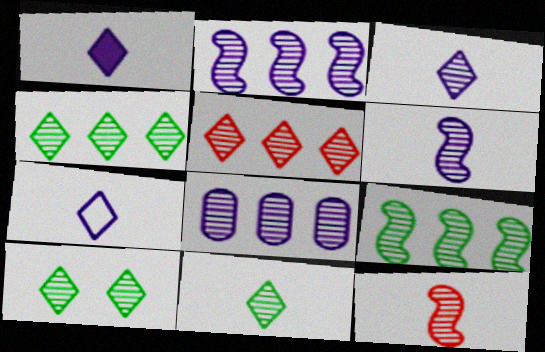[[1, 3, 7], 
[3, 5, 10], 
[4, 10, 11], 
[5, 8, 9], 
[8, 10, 12]]